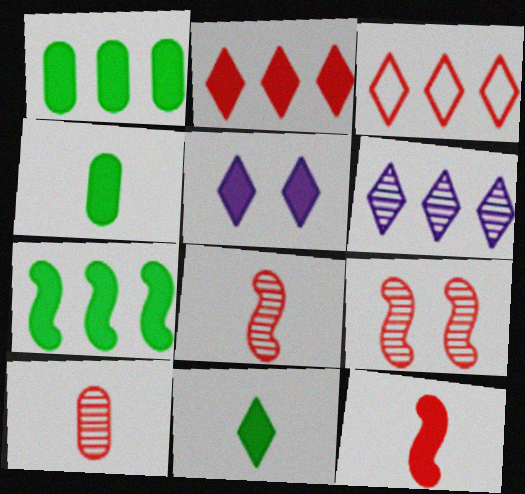[[1, 5, 12], 
[2, 5, 11]]